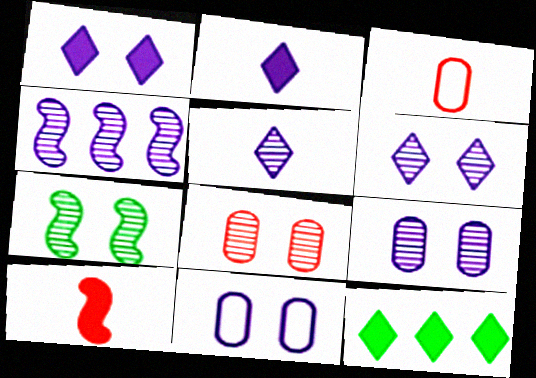[[2, 4, 11], 
[4, 5, 9], 
[6, 7, 8]]